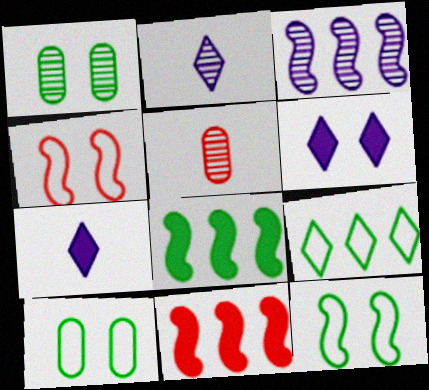[[1, 4, 6], 
[2, 10, 11]]